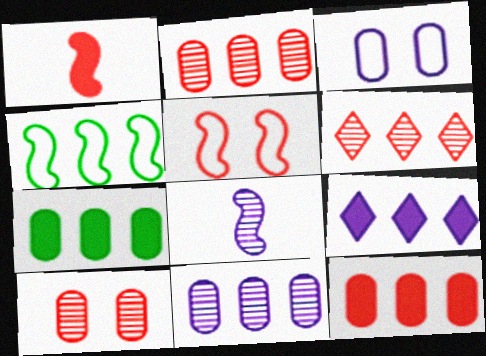[[2, 4, 9], 
[3, 8, 9]]